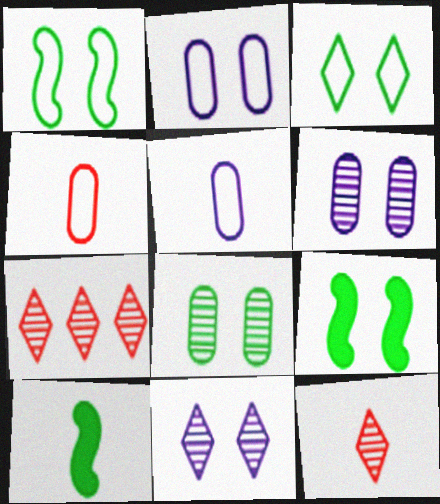[[2, 7, 10], 
[3, 8, 9], 
[5, 7, 9], 
[5, 10, 12]]